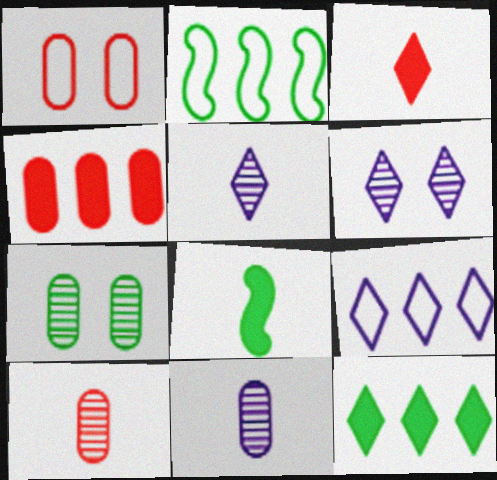[[1, 4, 10]]